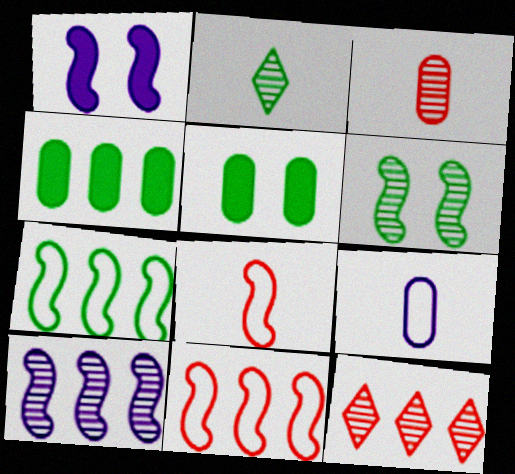[[2, 5, 7]]